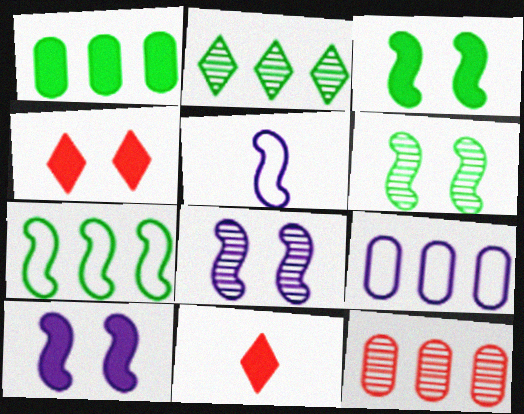[[1, 2, 7], 
[1, 9, 12], 
[1, 10, 11], 
[6, 9, 11]]